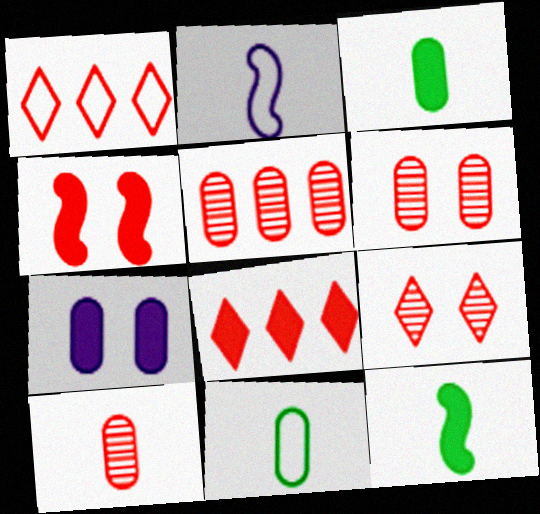[[1, 4, 10], 
[5, 6, 10], 
[5, 7, 11], 
[7, 8, 12]]